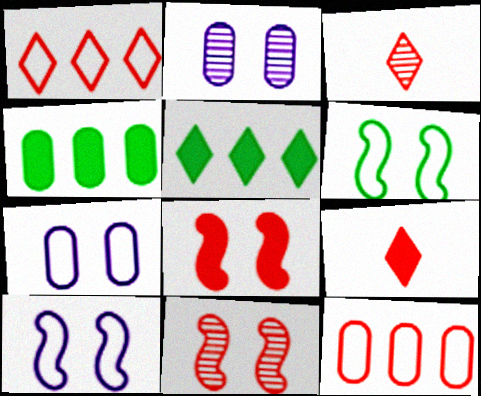[[3, 4, 10], 
[3, 8, 12], 
[9, 11, 12]]